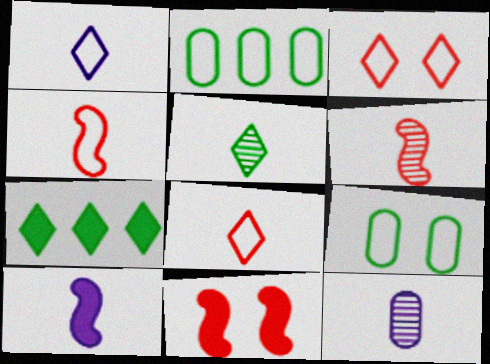[[1, 10, 12], 
[5, 6, 12]]